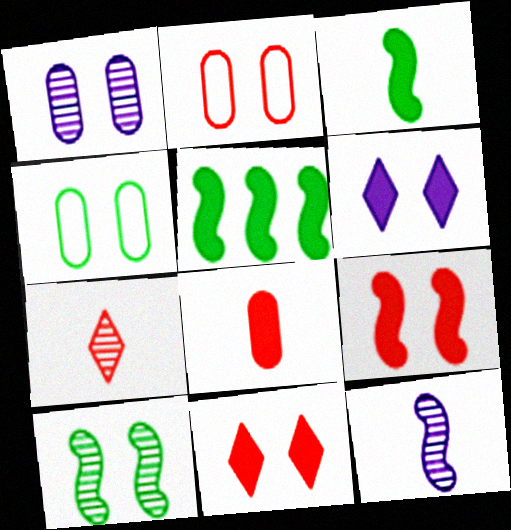[[2, 6, 10], 
[5, 6, 8]]